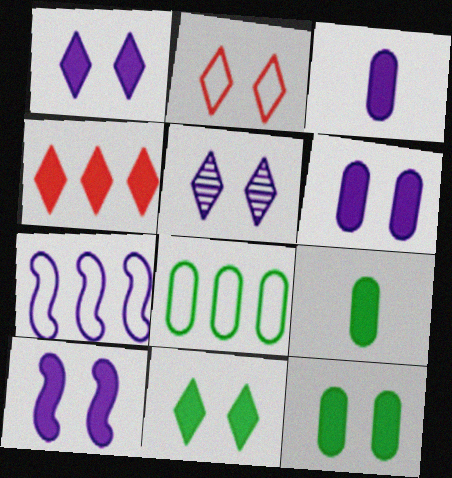[[1, 6, 10], 
[2, 5, 11], 
[3, 5, 7], 
[4, 9, 10]]